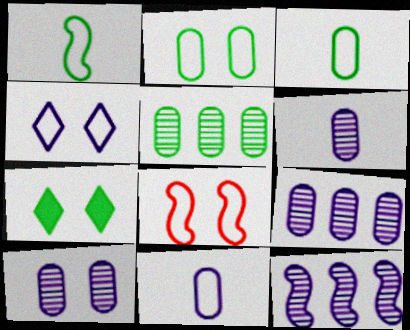[[1, 5, 7], 
[2, 4, 8], 
[6, 9, 10], 
[7, 8, 10]]